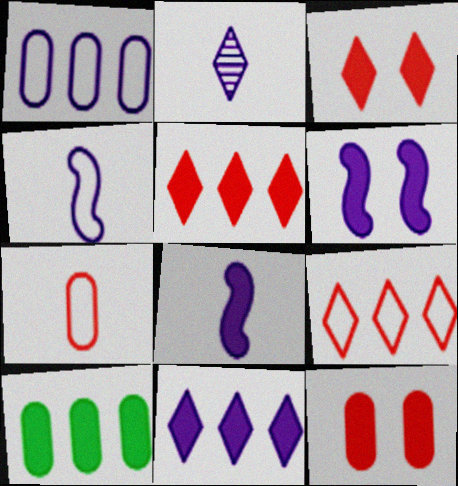[[1, 2, 6], 
[3, 8, 10]]